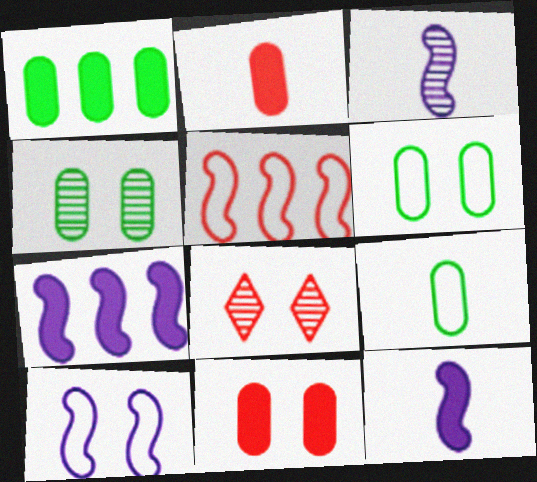[[1, 4, 9], 
[2, 5, 8], 
[3, 7, 10], 
[7, 8, 9]]